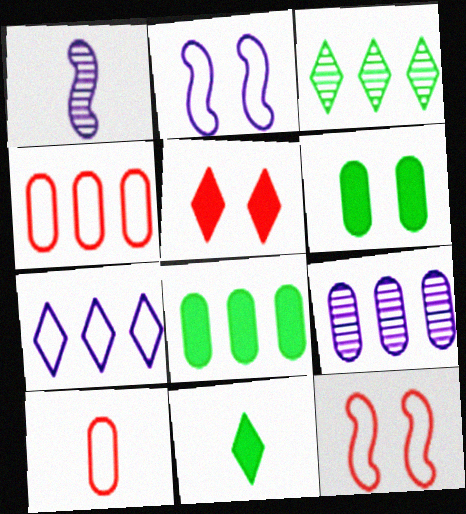[[1, 10, 11], 
[4, 8, 9], 
[6, 9, 10], 
[9, 11, 12]]